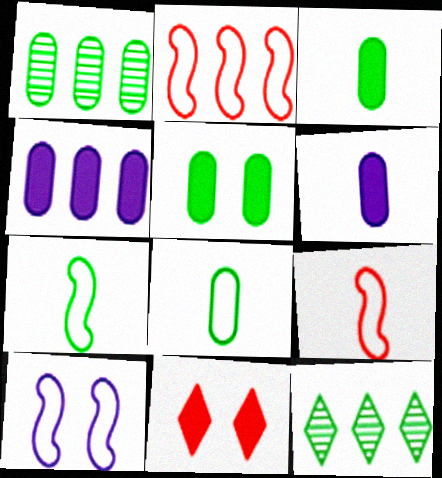[[1, 5, 8], 
[2, 4, 12], 
[2, 7, 10], 
[5, 7, 12]]